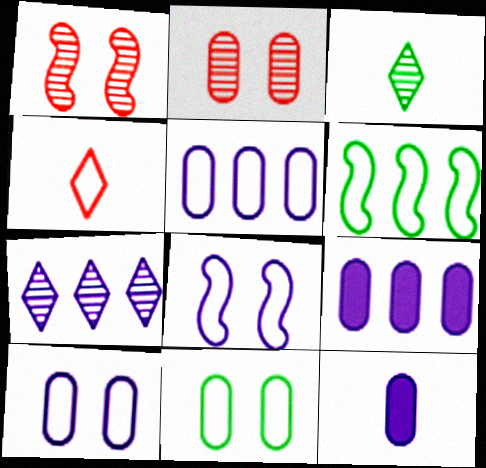[[4, 6, 10], 
[7, 8, 12]]